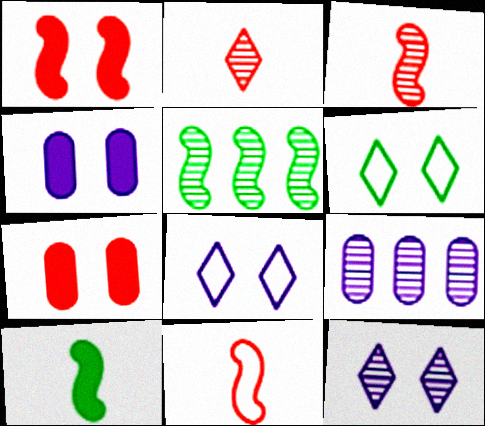[]